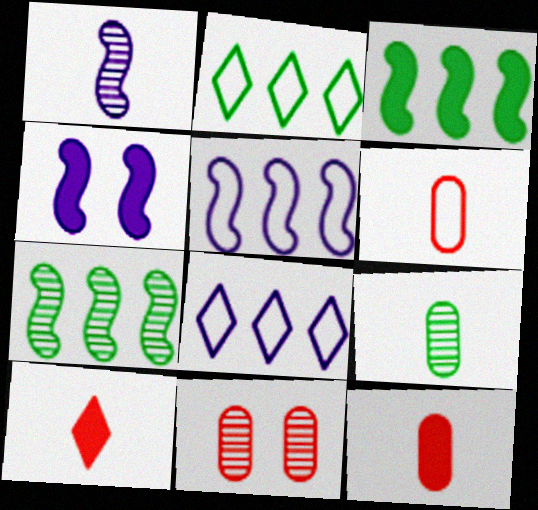[[1, 4, 5]]